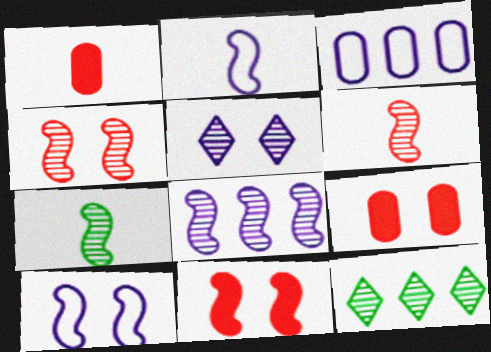[[1, 10, 12], 
[2, 9, 12], 
[4, 7, 8]]